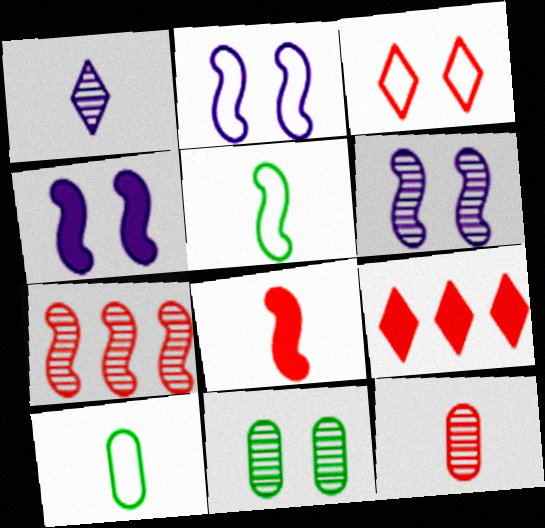[[1, 7, 11], 
[1, 8, 10], 
[2, 4, 6], 
[3, 4, 11], 
[4, 5, 7], 
[6, 9, 10]]